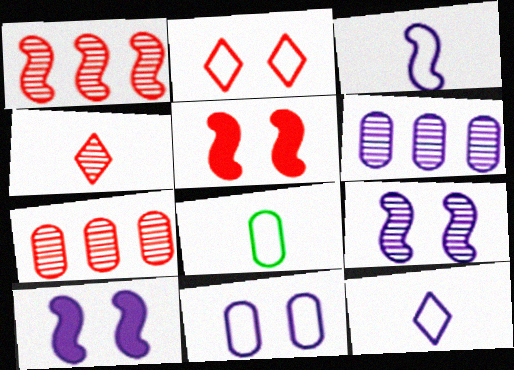[[6, 10, 12]]